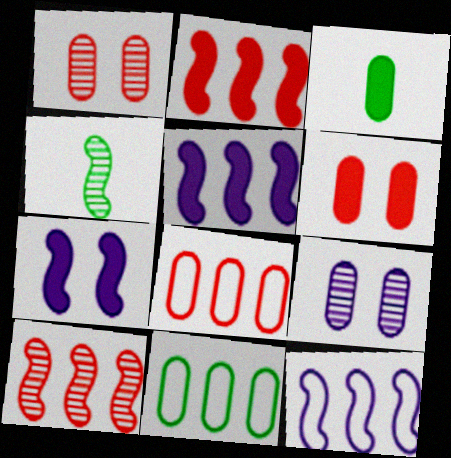[[3, 8, 9]]